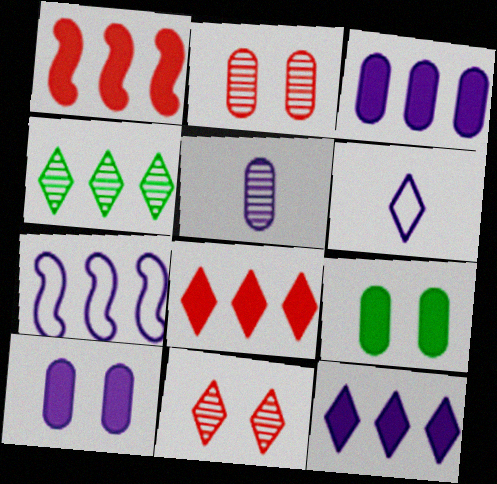[]